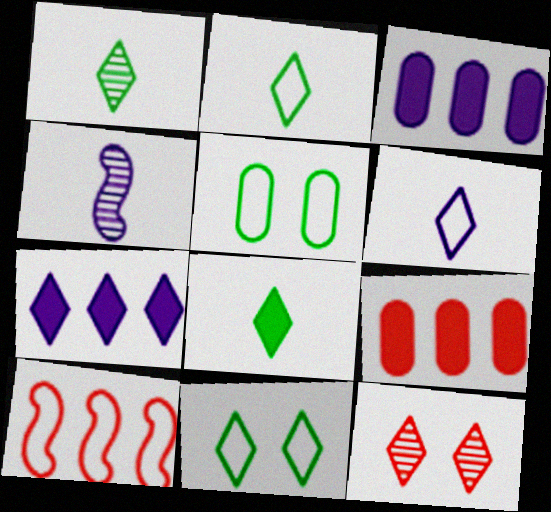[[1, 2, 8], 
[2, 7, 12], 
[4, 9, 11], 
[5, 6, 10]]